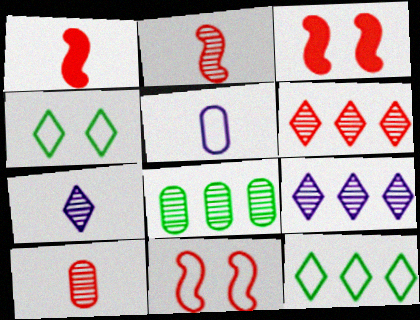[[5, 11, 12]]